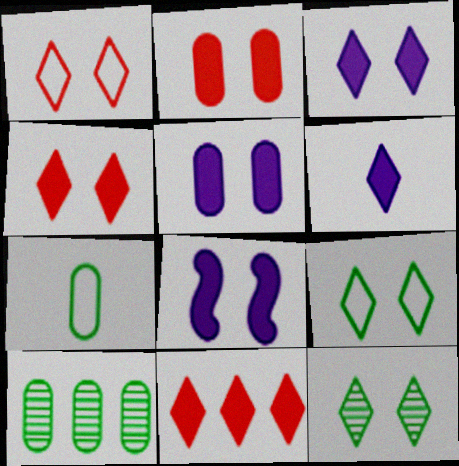[[1, 3, 12], 
[3, 5, 8]]